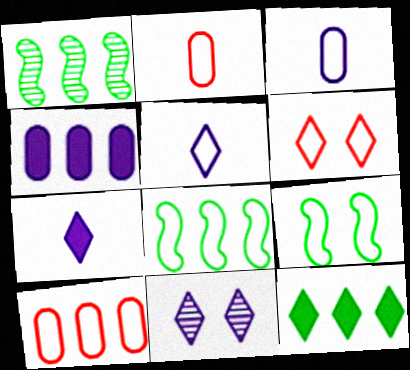[[3, 6, 8], 
[5, 9, 10]]